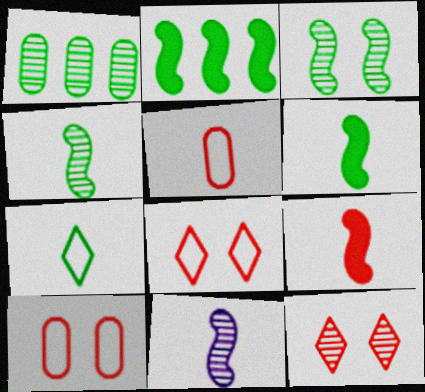[[1, 11, 12]]